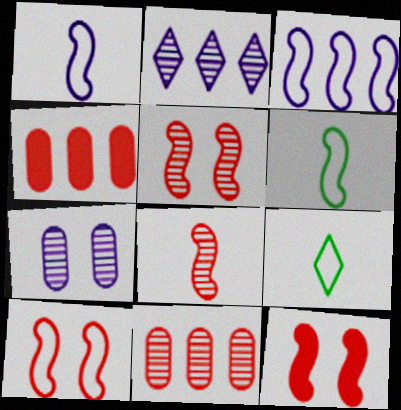[[3, 6, 10], 
[5, 10, 12]]